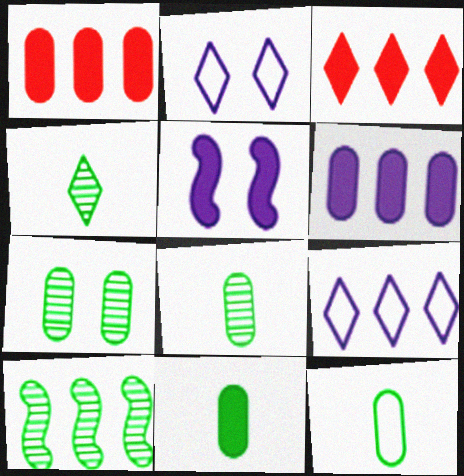[[1, 9, 10], 
[2, 3, 4], 
[3, 5, 11], 
[4, 7, 10], 
[8, 11, 12]]